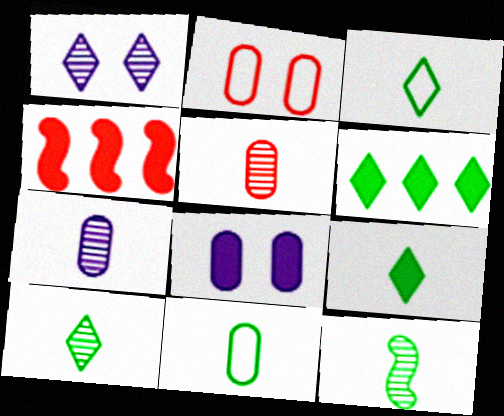[[1, 4, 11], 
[3, 9, 10], 
[4, 8, 9], 
[9, 11, 12]]